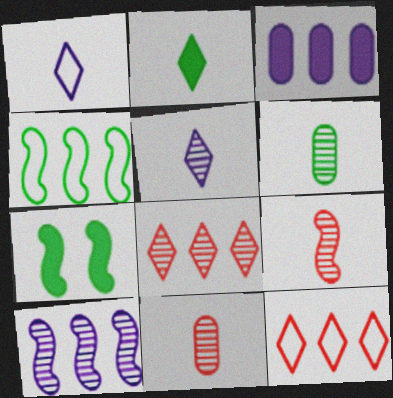[[3, 4, 8], 
[5, 6, 9]]